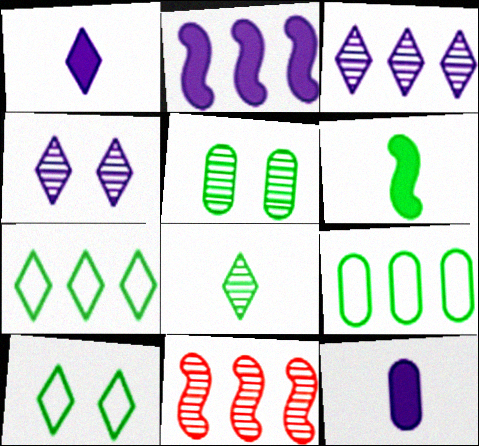[[5, 6, 7], 
[10, 11, 12]]